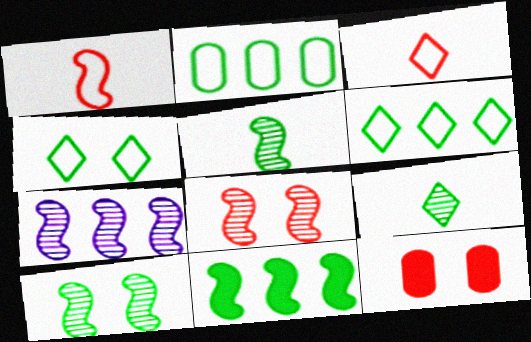[[5, 7, 8]]